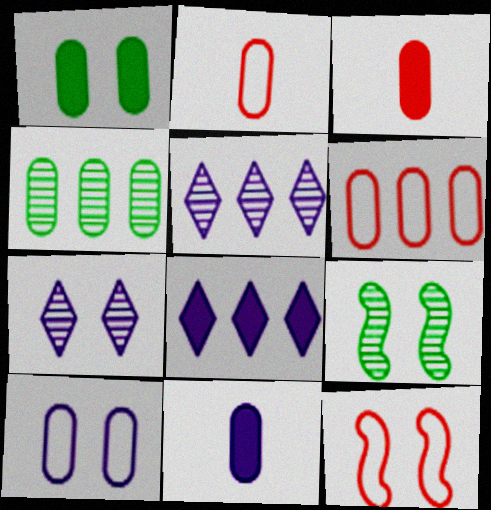[[1, 7, 12], 
[2, 8, 9], 
[3, 4, 10]]